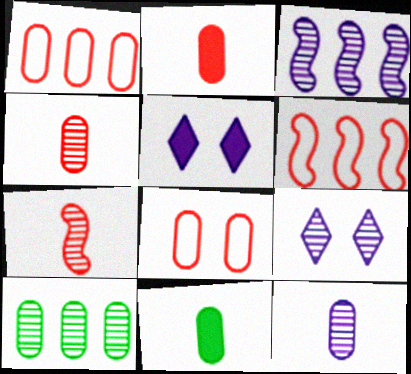[[3, 9, 12], 
[6, 9, 11], 
[7, 9, 10]]